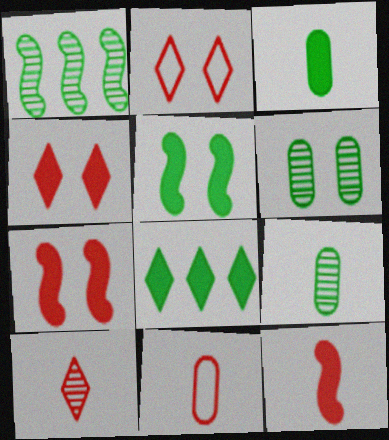[[3, 5, 8], 
[10, 11, 12]]